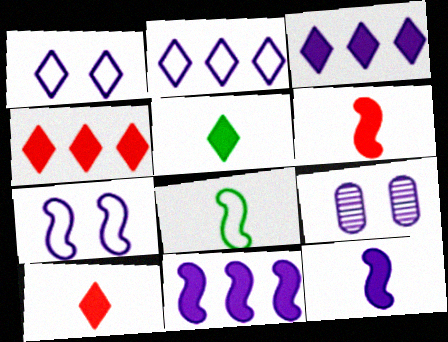[[2, 9, 12], 
[4, 8, 9]]